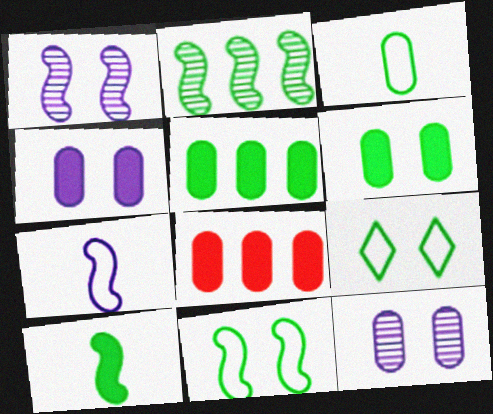[[2, 10, 11], 
[3, 8, 12]]